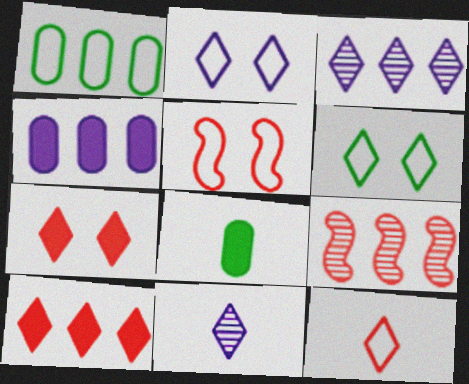[[2, 8, 9], 
[3, 5, 8], 
[6, 10, 11]]